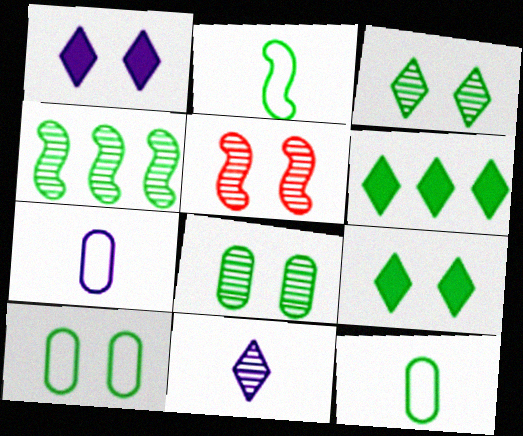[[1, 5, 10], 
[2, 6, 8], 
[4, 9, 12], 
[5, 6, 7]]